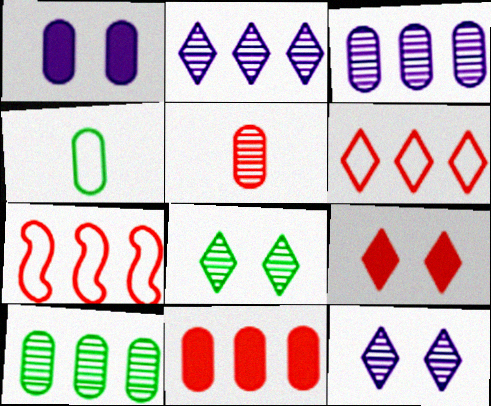[[5, 7, 9]]